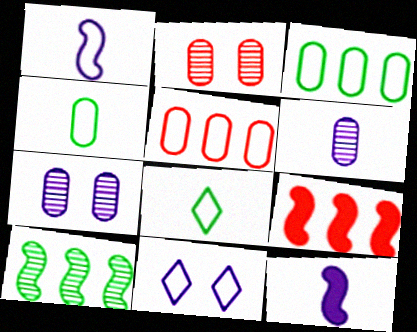[[7, 8, 9]]